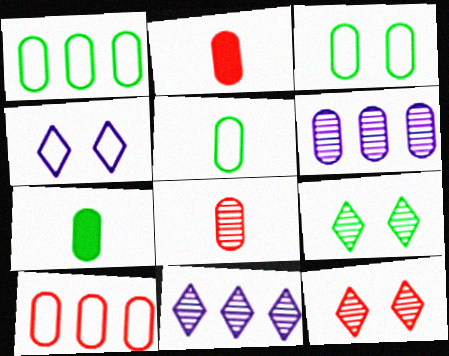[[1, 3, 5], 
[2, 3, 6]]